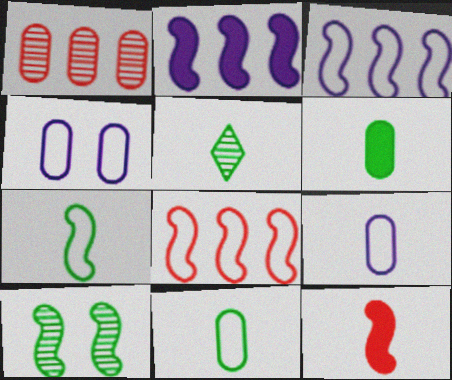[[1, 4, 6], 
[3, 10, 12], 
[5, 6, 7], 
[5, 9, 12]]